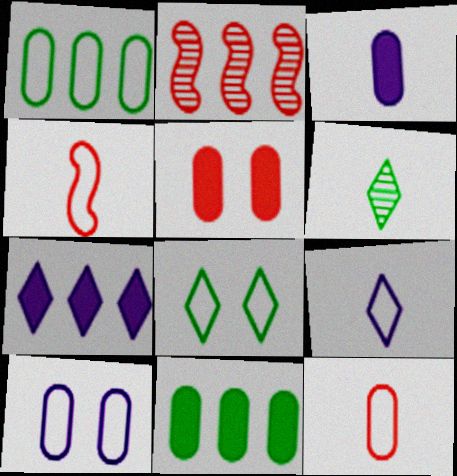[[1, 2, 7], 
[1, 10, 12], 
[2, 3, 8], 
[3, 4, 6], 
[3, 5, 11]]